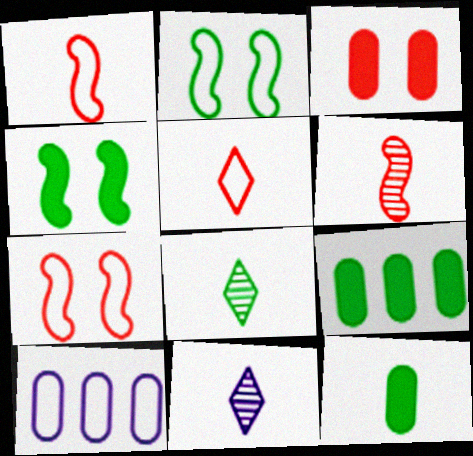[[1, 11, 12], 
[2, 5, 10], 
[2, 8, 9], 
[7, 9, 11]]